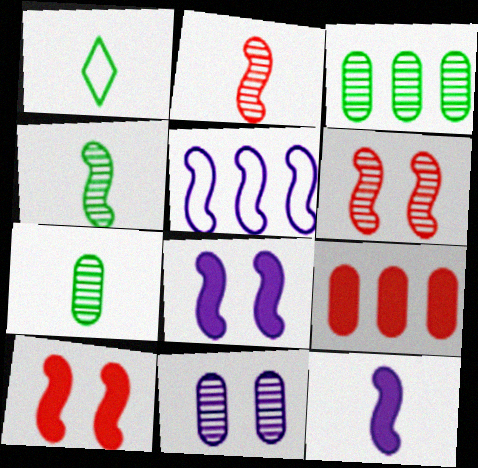[[4, 5, 10]]